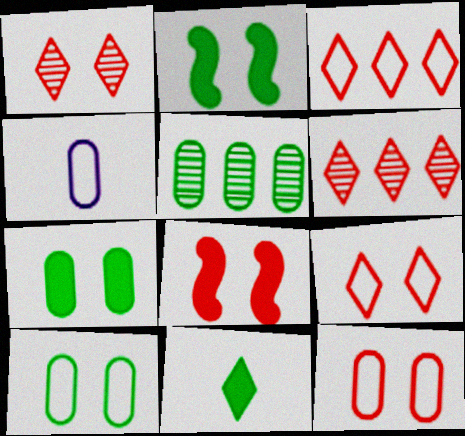[[1, 8, 12], 
[2, 4, 6]]